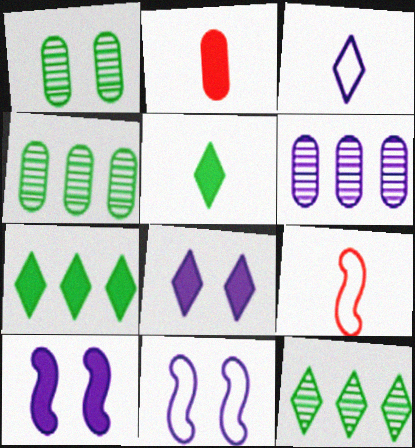[[2, 7, 10], 
[2, 11, 12], 
[3, 6, 10], 
[4, 8, 9]]